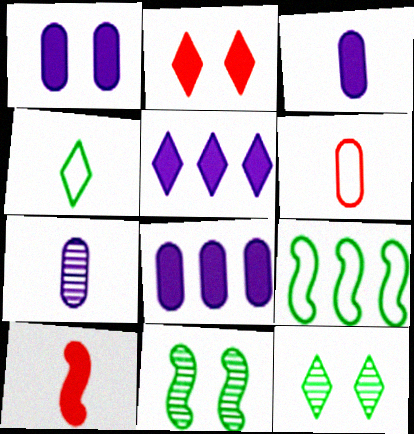[[1, 3, 8], 
[2, 7, 9], 
[4, 7, 10], 
[5, 6, 11]]